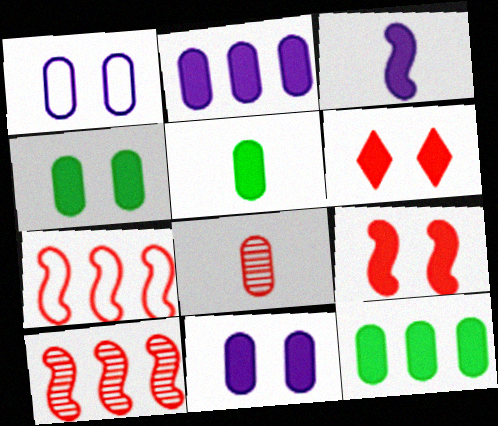[[1, 8, 12], 
[3, 6, 12], 
[4, 5, 12], 
[6, 7, 8]]